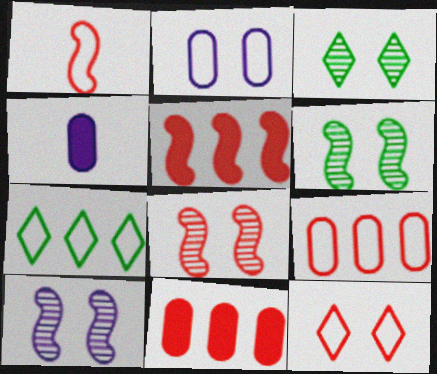[[1, 2, 7], 
[1, 5, 8], 
[1, 9, 12], 
[4, 7, 8], 
[6, 8, 10]]